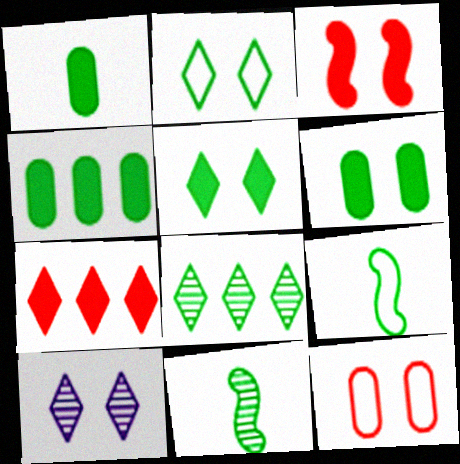[[1, 4, 6], 
[2, 4, 11], 
[6, 8, 9]]